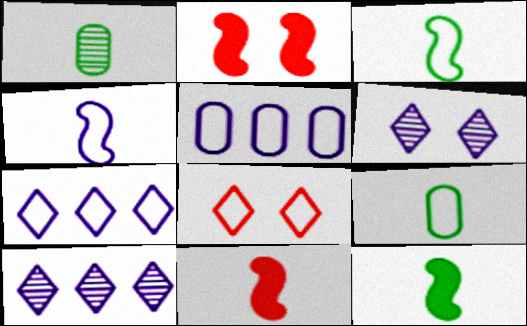[[1, 2, 7], 
[2, 9, 10], 
[3, 5, 8]]